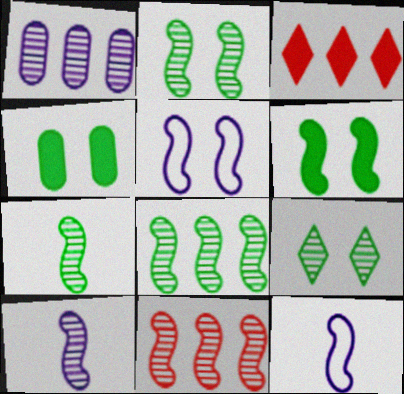[[2, 7, 8], 
[2, 10, 11], 
[6, 11, 12]]